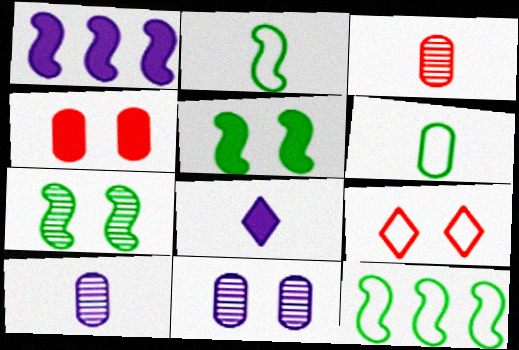[[2, 3, 8], 
[5, 9, 11]]